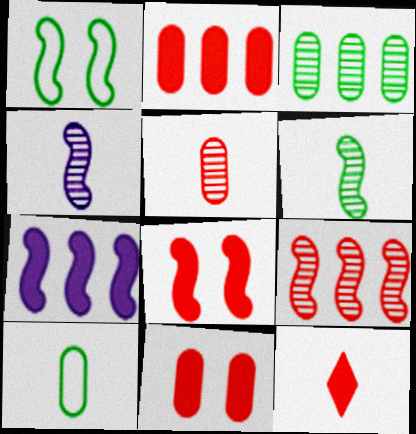[[2, 8, 12], 
[4, 10, 12]]